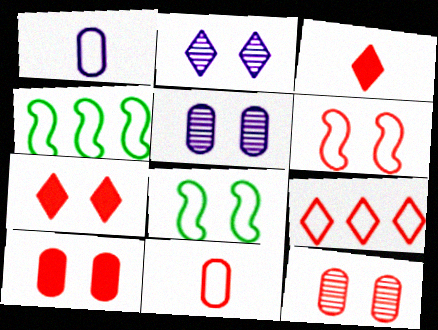[[1, 8, 9], 
[2, 8, 10], 
[3, 4, 5], 
[5, 7, 8], 
[6, 7, 12], 
[6, 9, 11]]